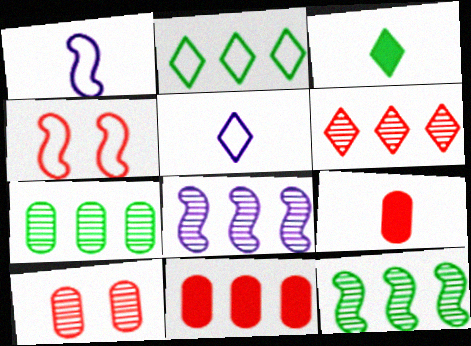[[2, 8, 11], 
[4, 6, 9], 
[6, 7, 8]]